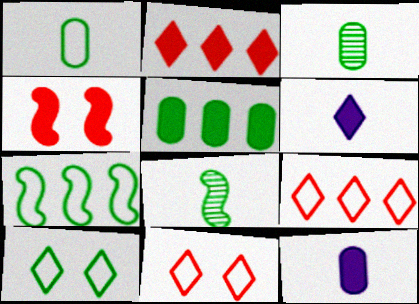[[1, 7, 10], 
[4, 5, 6], 
[5, 8, 10]]